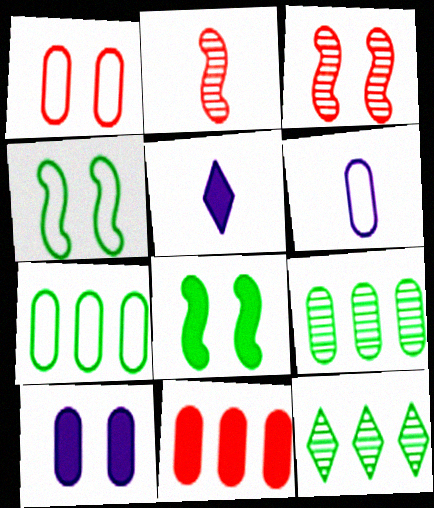[[1, 6, 7], 
[3, 5, 7], 
[5, 8, 11]]